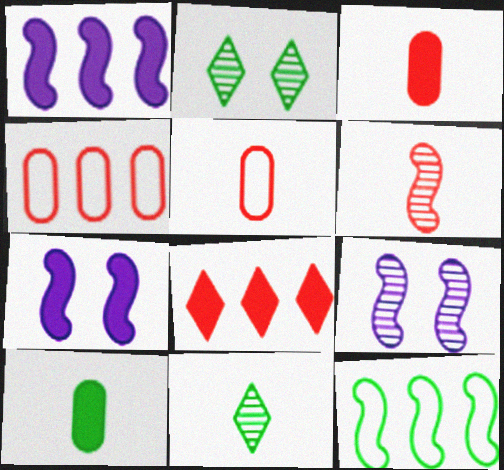[[1, 2, 5], 
[2, 10, 12], 
[4, 7, 11], 
[6, 7, 12], 
[7, 8, 10]]